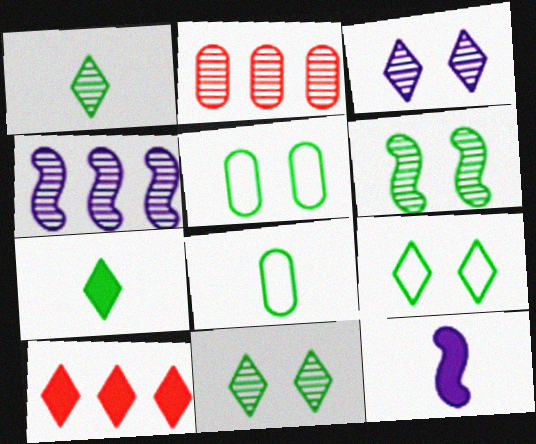[[2, 9, 12]]